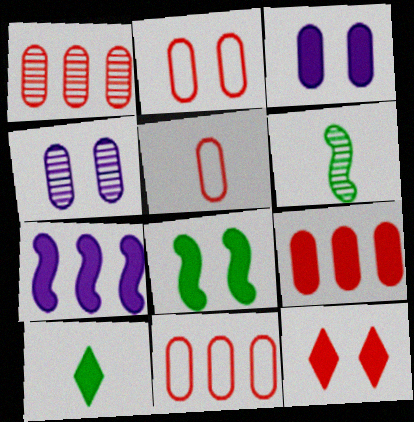[[1, 9, 11], 
[2, 5, 11], 
[3, 8, 12]]